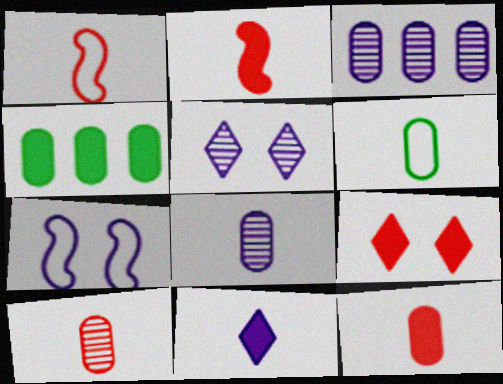[[1, 4, 5], 
[3, 7, 11], 
[6, 8, 12]]